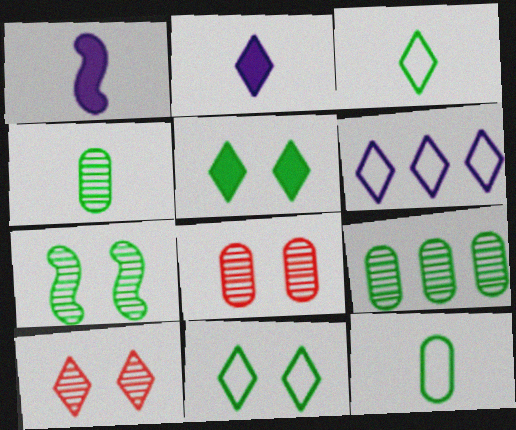[]